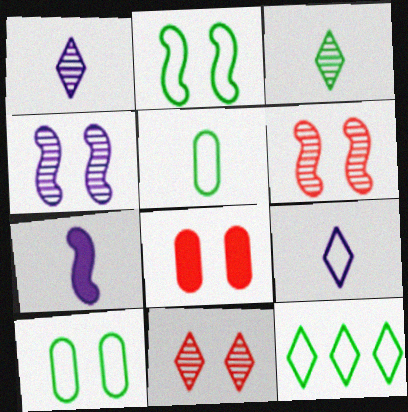[[2, 5, 12]]